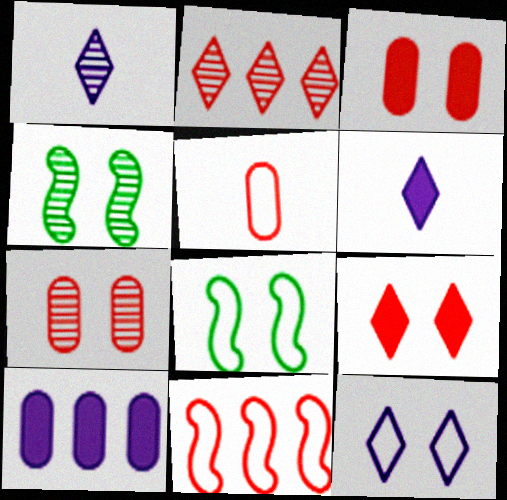[[3, 4, 12]]